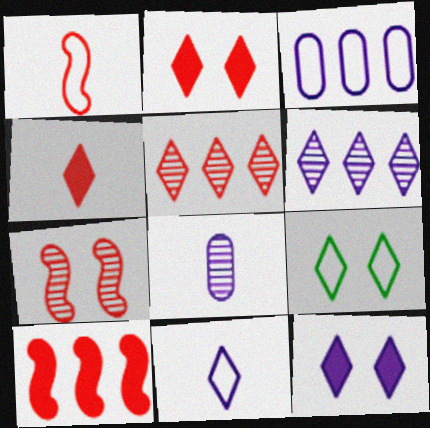[[1, 3, 9], 
[1, 7, 10], 
[4, 6, 9], 
[6, 11, 12], 
[8, 9, 10]]